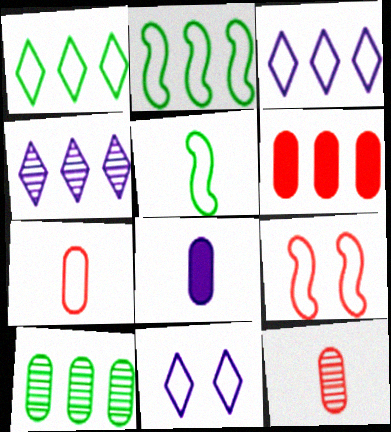[[2, 4, 6], 
[2, 7, 11]]